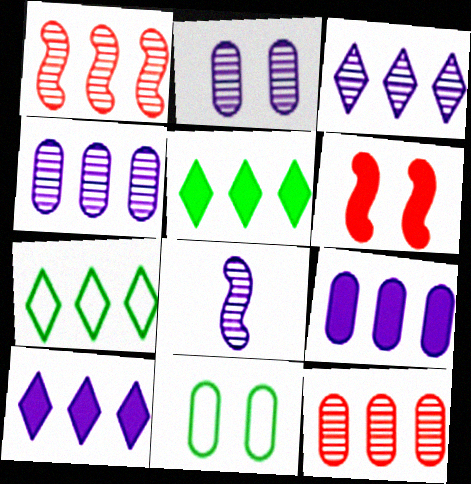[[1, 7, 9], 
[2, 3, 8]]